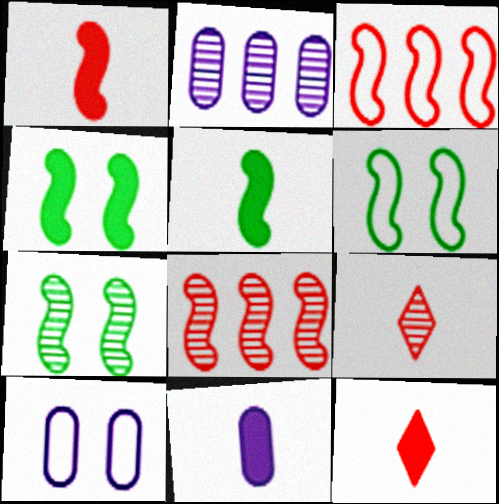[[2, 6, 12], 
[2, 7, 9], 
[2, 10, 11], 
[4, 6, 7], 
[5, 11, 12]]